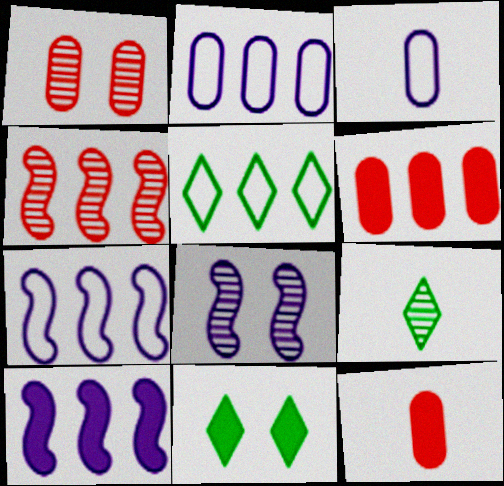[[3, 4, 11], 
[5, 8, 12], 
[5, 9, 11], 
[10, 11, 12]]